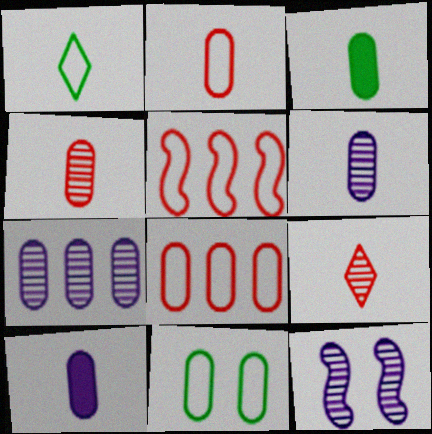[[2, 3, 6]]